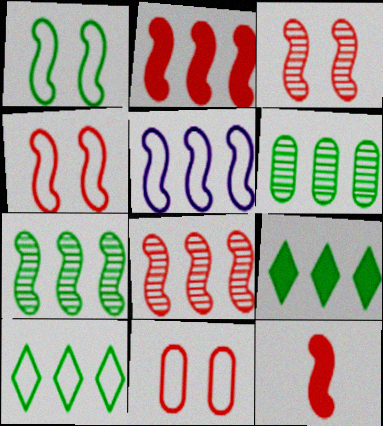[[2, 5, 7], 
[4, 8, 12]]